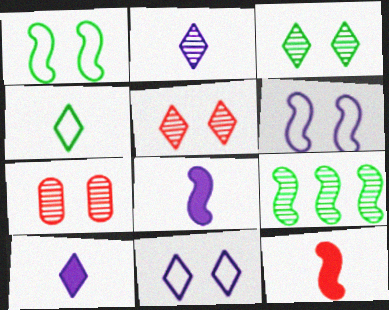[[2, 7, 9], 
[6, 9, 12]]